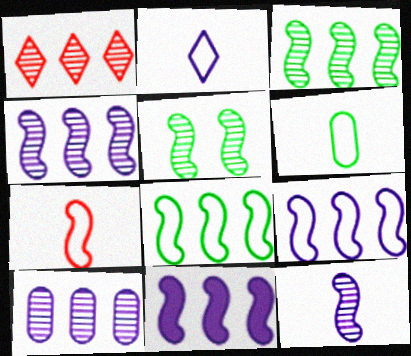[[1, 3, 10], 
[2, 6, 7], 
[4, 9, 11], 
[5, 7, 11]]